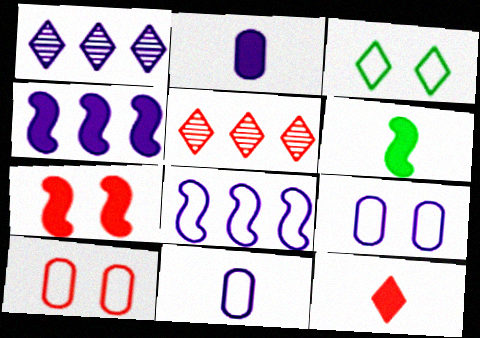[[1, 3, 12], 
[1, 6, 10], 
[2, 6, 12], 
[4, 6, 7], 
[5, 6, 9]]